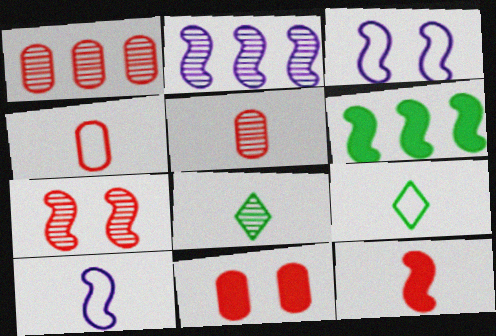[[1, 4, 11], 
[2, 9, 11], 
[4, 9, 10], 
[6, 7, 10]]